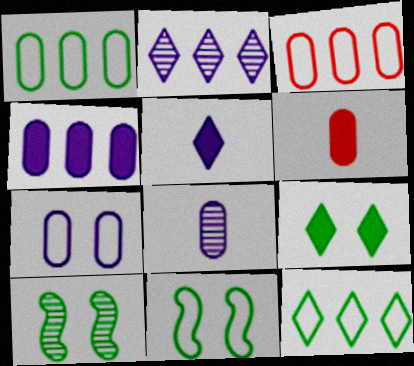[[2, 6, 11], 
[3, 5, 10], 
[4, 7, 8]]